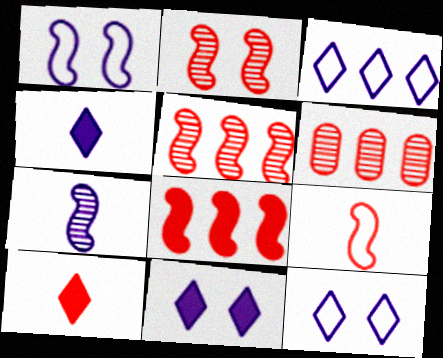[[2, 8, 9]]